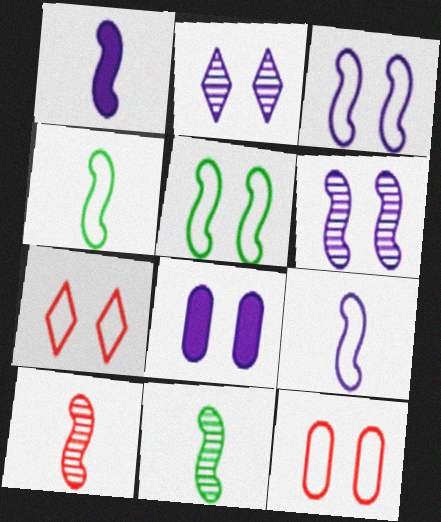[[1, 4, 10], 
[2, 3, 8]]